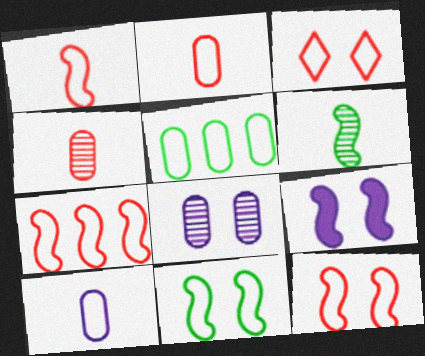[[1, 7, 12], 
[2, 3, 7], 
[6, 7, 9]]